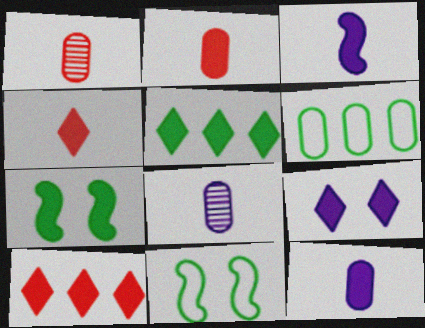[[4, 5, 9], 
[7, 10, 12], 
[8, 10, 11]]